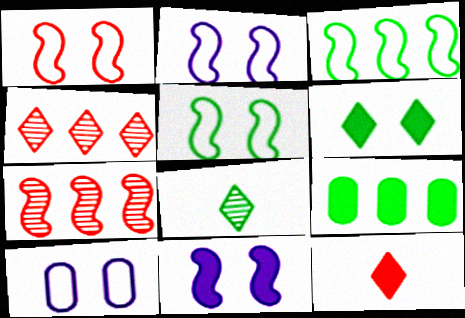[[1, 2, 5], 
[5, 8, 9], 
[9, 11, 12]]